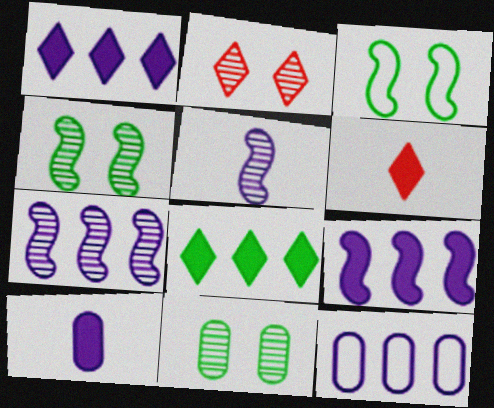[[1, 7, 12], 
[4, 6, 12]]